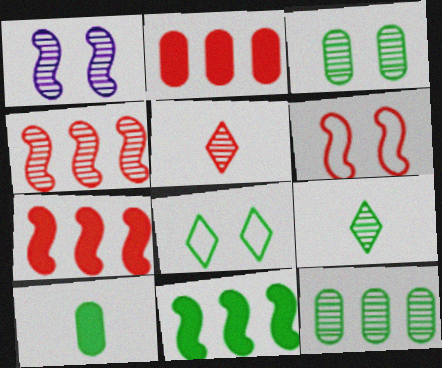[[1, 5, 12], 
[2, 5, 6]]